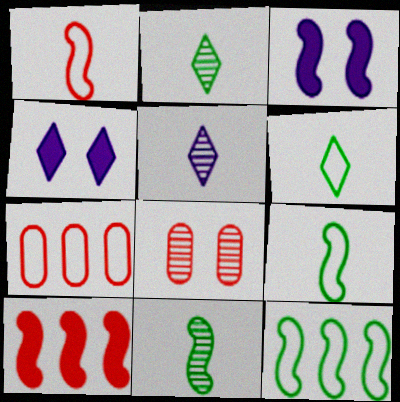[[2, 3, 7], 
[4, 7, 11]]